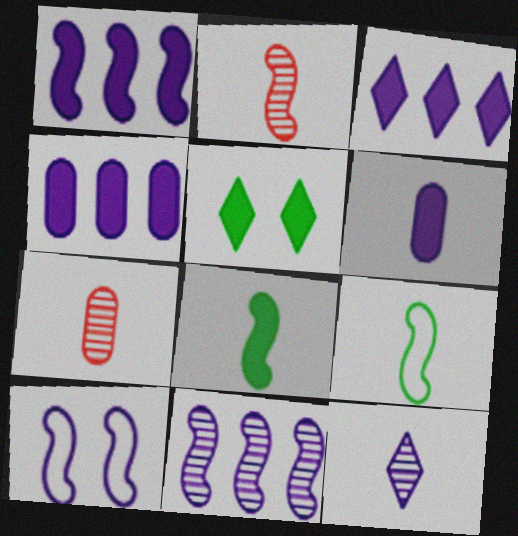[[1, 3, 4], 
[4, 10, 12]]